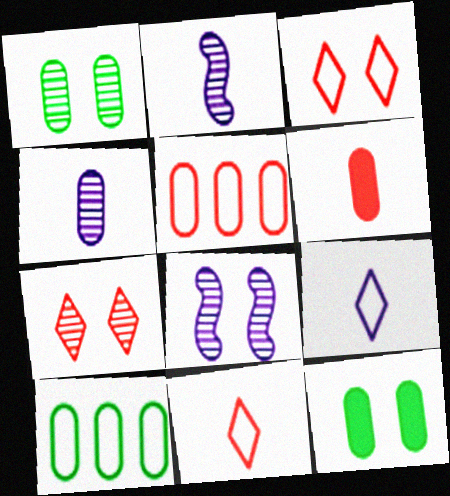[[1, 7, 8], 
[3, 8, 12], 
[4, 5, 12]]